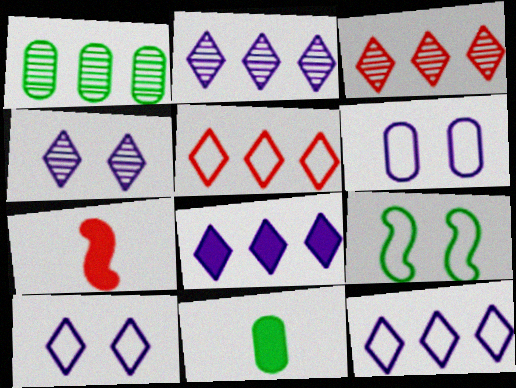[[1, 7, 10], 
[2, 8, 12]]